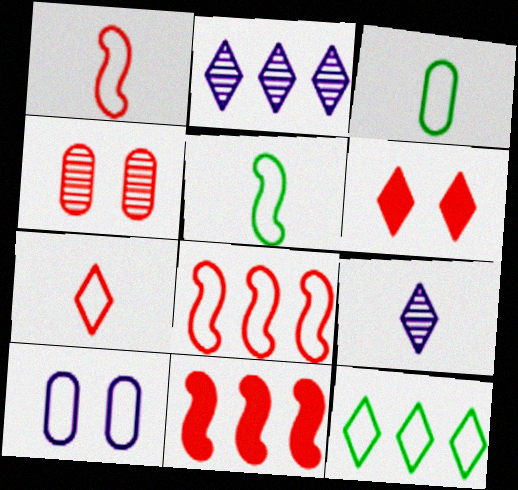[[1, 10, 12], 
[4, 7, 11], 
[6, 9, 12]]